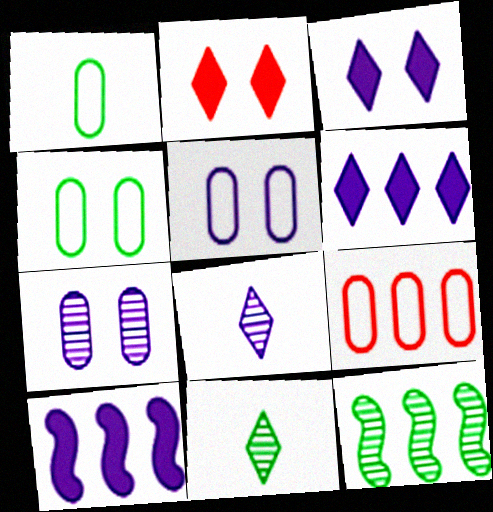[[1, 5, 9], 
[5, 8, 10], 
[6, 9, 12]]